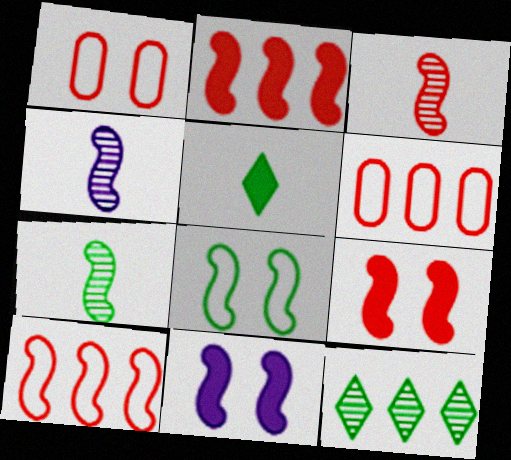[[2, 4, 8], 
[3, 4, 7], 
[3, 9, 10], 
[7, 10, 11]]